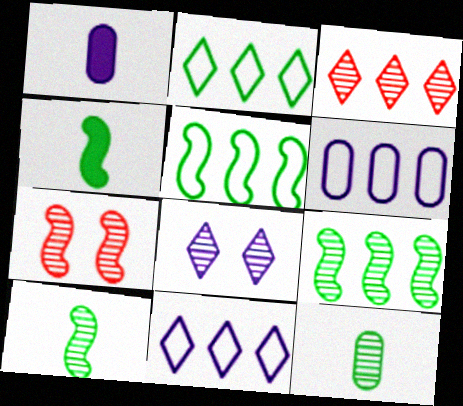[[1, 2, 7]]